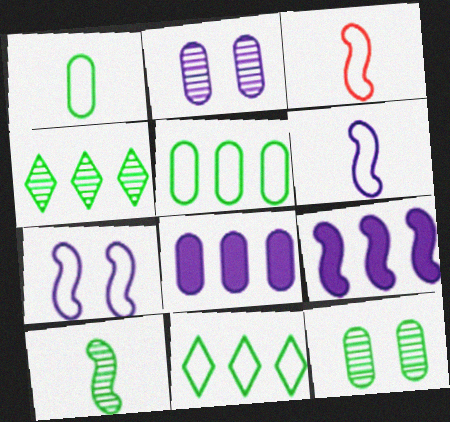[[4, 10, 12]]